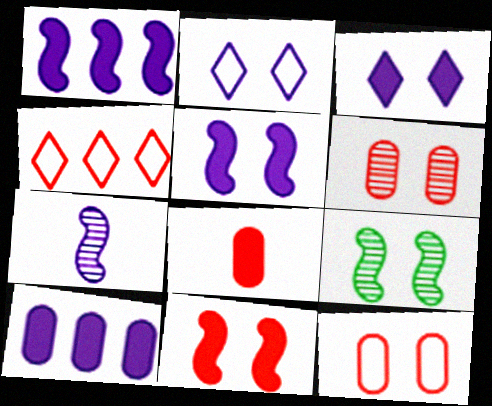[[2, 7, 10], 
[3, 9, 12]]